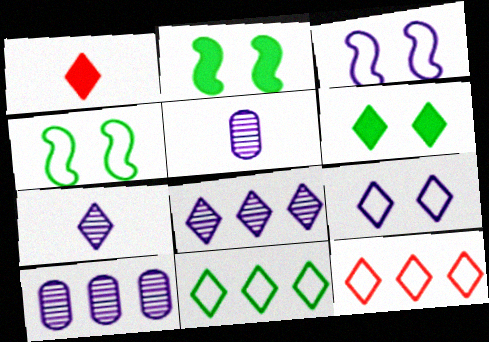[[1, 4, 10], 
[2, 5, 12], 
[6, 7, 12]]